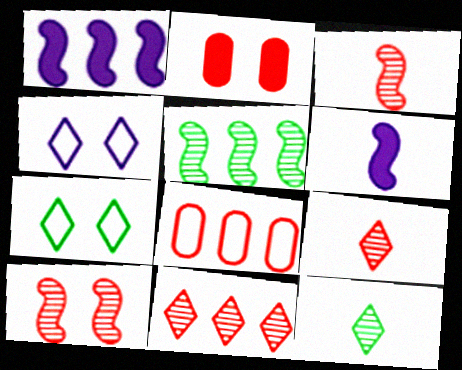[]